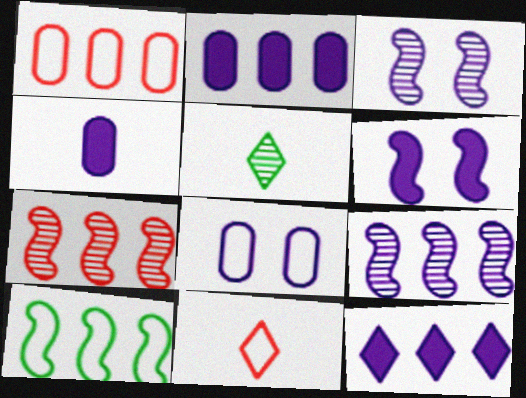[[1, 5, 6], 
[4, 6, 12], 
[8, 10, 11]]